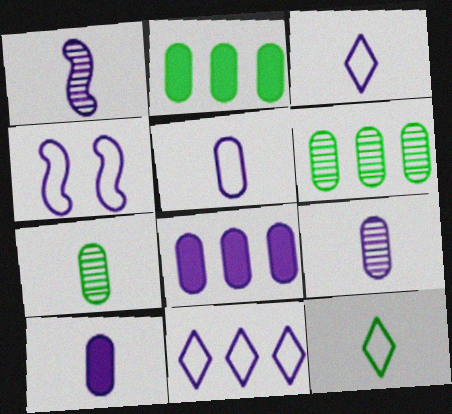[[1, 3, 10], 
[4, 5, 11], 
[5, 9, 10]]